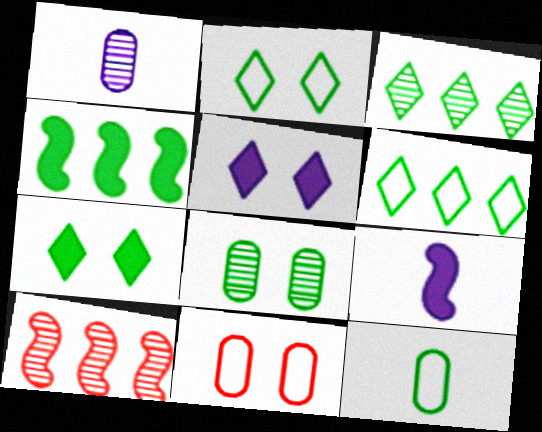[[3, 9, 11], 
[5, 10, 12]]